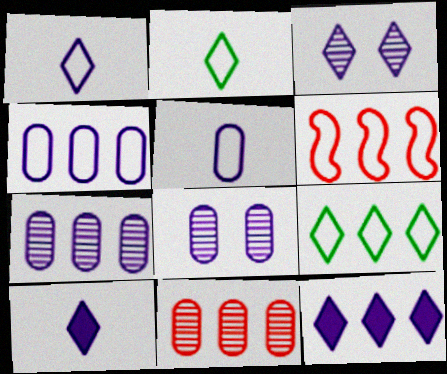[[1, 3, 12], 
[4, 6, 9]]